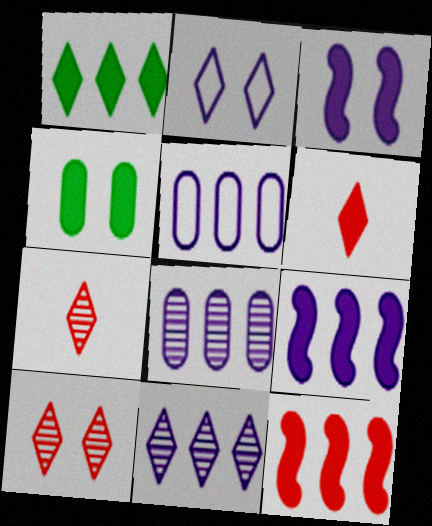[[1, 2, 7], 
[4, 6, 9], 
[5, 9, 11]]